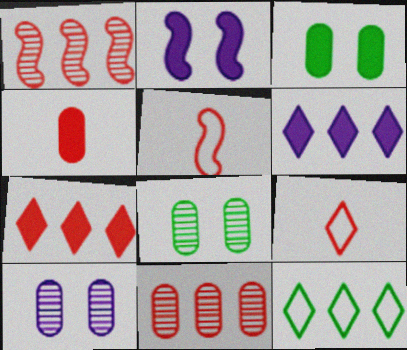[[5, 6, 8]]